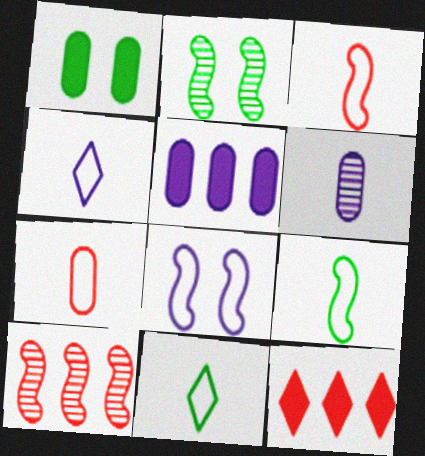[[1, 4, 10], 
[4, 7, 9]]